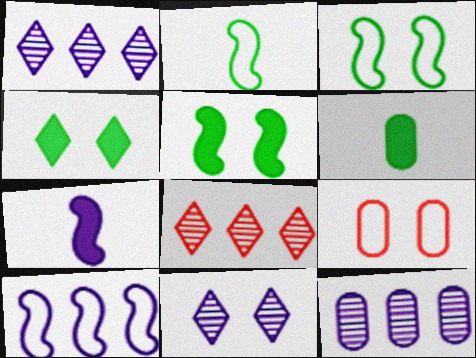[[5, 9, 11], 
[6, 9, 12]]